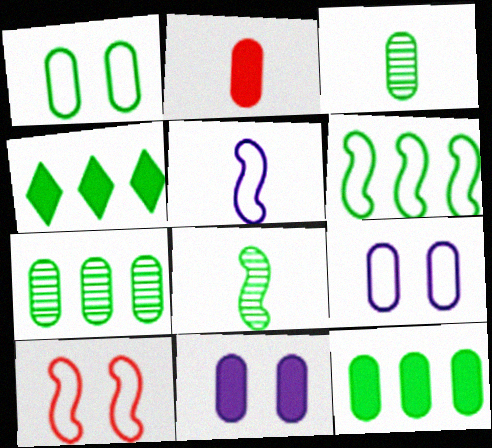[[1, 3, 12], 
[1, 4, 8], 
[2, 7, 9], 
[2, 11, 12], 
[4, 6, 7], 
[5, 6, 10]]